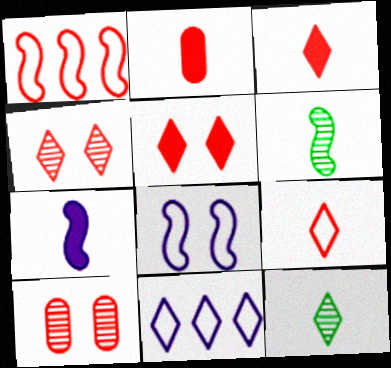[[1, 2, 4], 
[1, 3, 10], 
[5, 11, 12]]